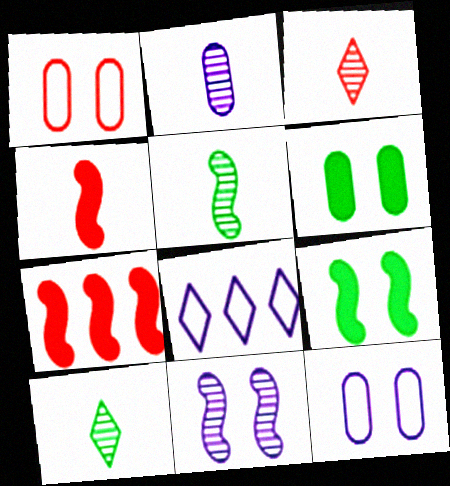[[1, 3, 7], 
[2, 3, 5], 
[7, 10, 12]]